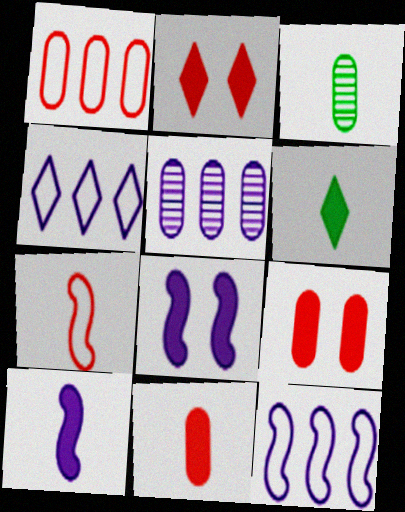[[2, 3, 12], 
[6, 10, 11]]